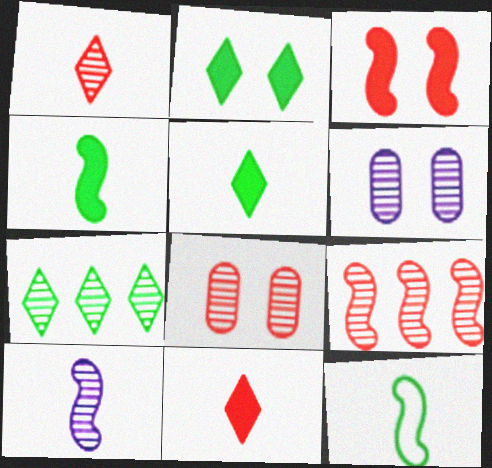[[1, 8, 9], 
[7, 8, 10]]